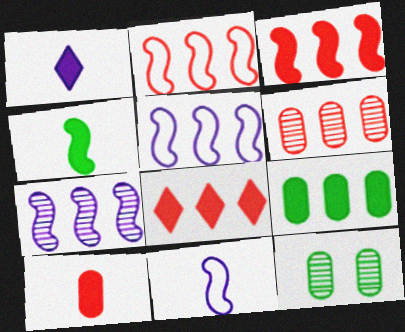[[1, 2, 12], 
[1, 4, 10], 
[2, 6, 8], 
[8, 11, 12]]